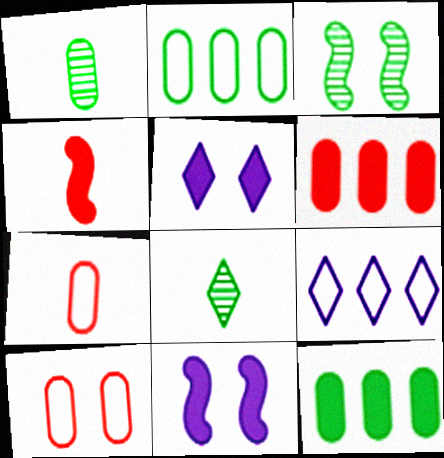[[3, 5, 10], 
[4, 5, 12]]